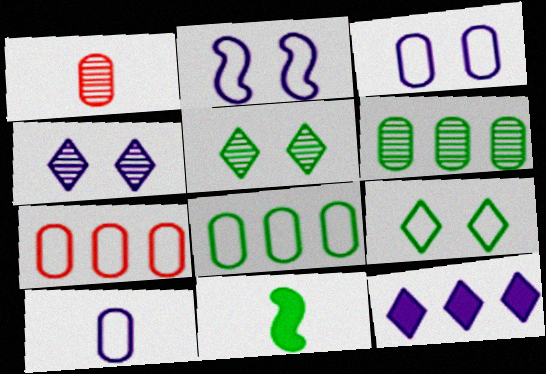[[4, 7, 11], 
[5, 8, 11], 
[6, 9, 11]]